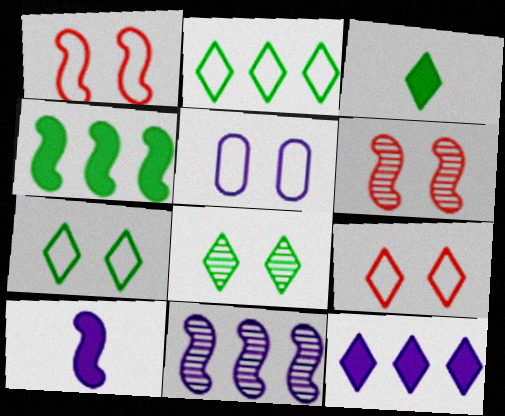[[1, 5, 7], 
[2, 3, 8]]